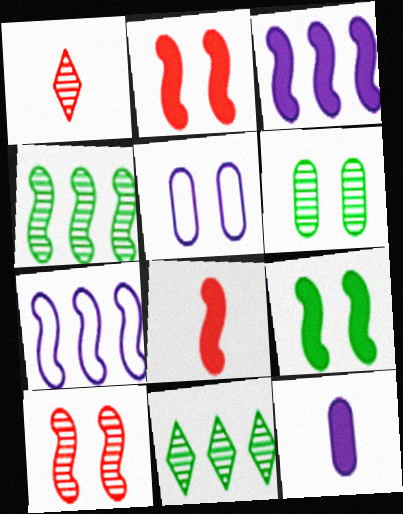[[3, 8, 9], 
[5, 8, 11]]